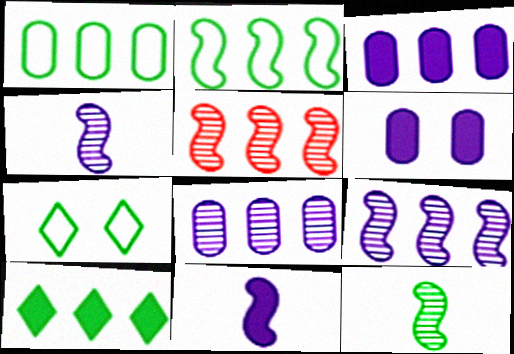[]